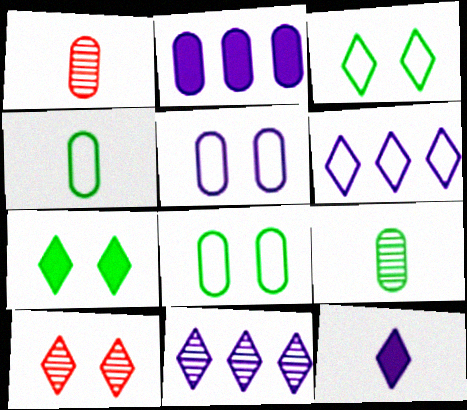[[1, 2, 8]]